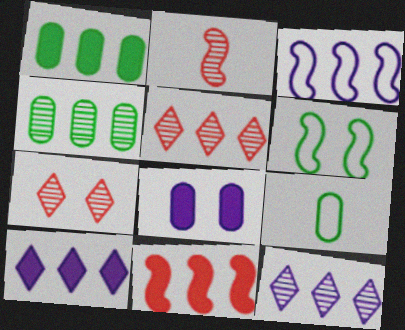[[1, 3, 5], 
[1, 10, 11], 
[6, 7, 8]]